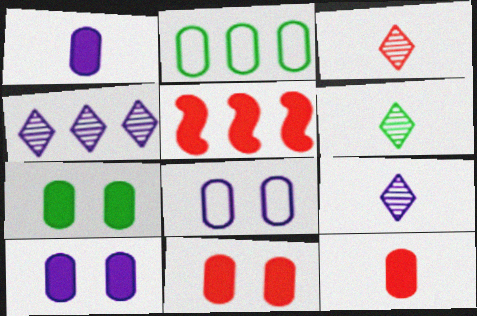[[2, 4, 5], 
[3, 6, 9], 
[5, 6, 8], 
[7, 10, 11]]